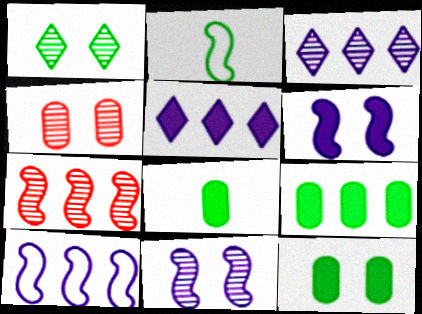[[1, 2, 9], 
[1, 4, 11], 
[2, 4, 5], 
[2, 6, 7], 
[8, 9, 12]]